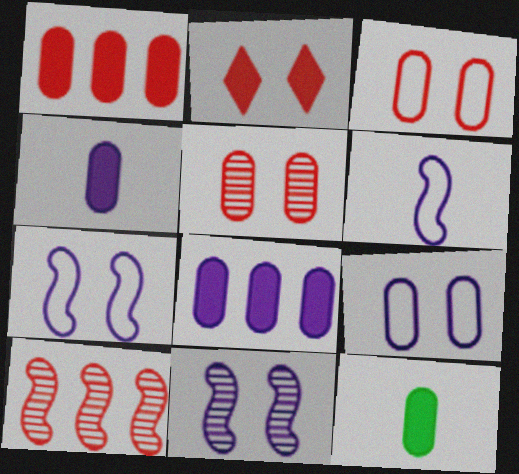[]